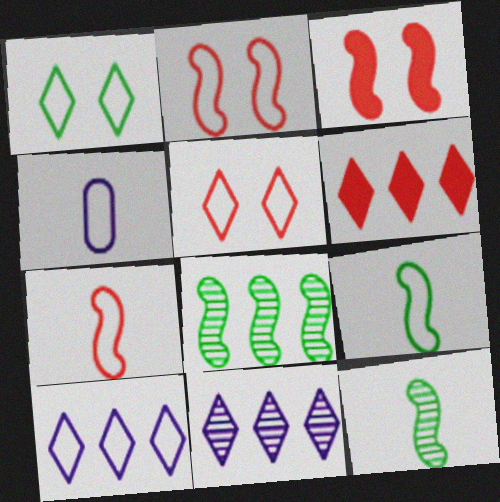[]